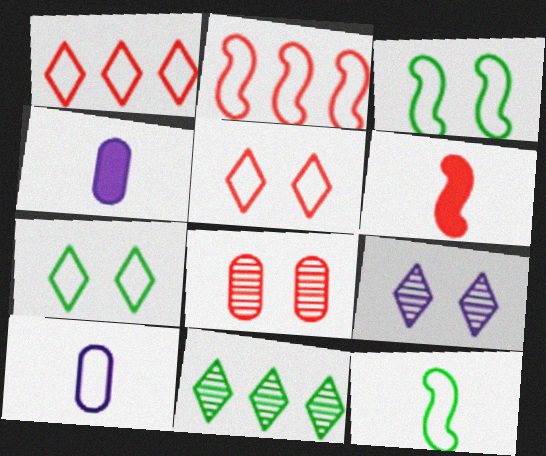[[1, 3, 10], 
[1, 6, 8], 
[2, 7, 10]]